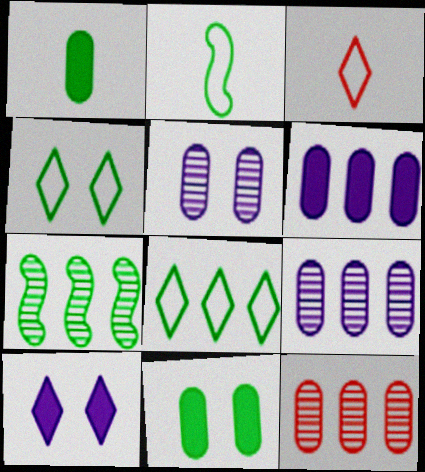[[1, 4, 7], 
[2, 10, 12]]